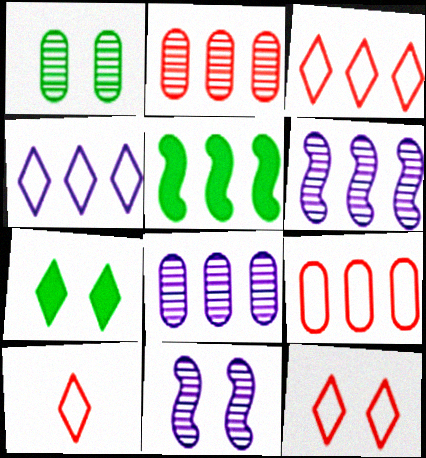[[2, 4, 5], 
[3, 5, 8], 
[3, 10, 12]]